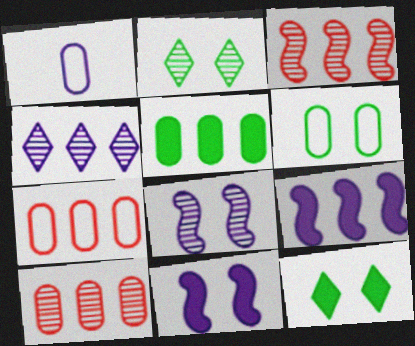[[1, 3, 12], 
[1, 4, 11], 
[1, 6, 7]]